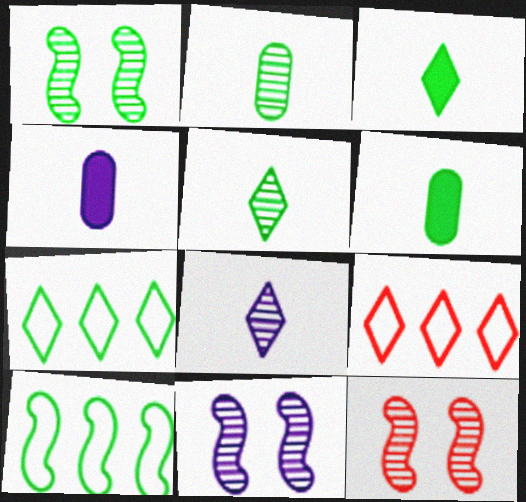[[1, 4, 9], 
[1, 6, 7], 
[1, 11, 12], 
[4, 7, 12], 
[6, 9, 11]]